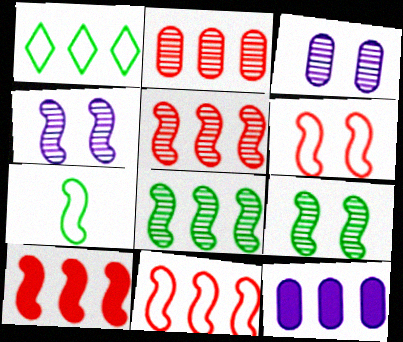[[1, 5, 12], 
[4, 7, 10], 
[5, 10, 11]]